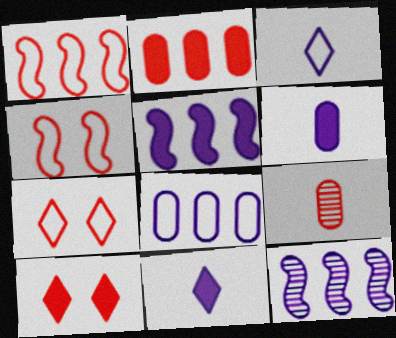[[1, 9, 10]]